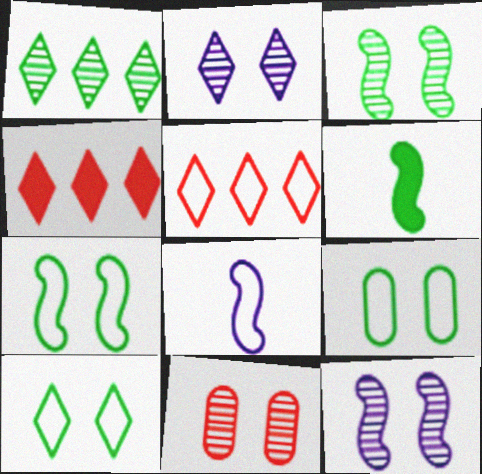[[1, 6, 9], 
[2, 3, 11], 
[5, 8, 9], 
[7, 9, 10]]